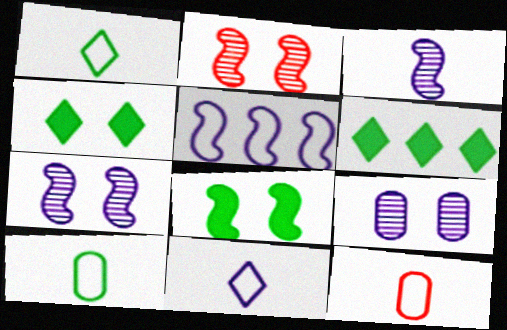[[6, 7, 12]]